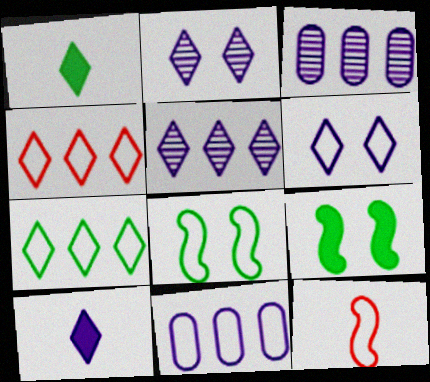[[1, 2, 4], 
[5, 6, 10]]